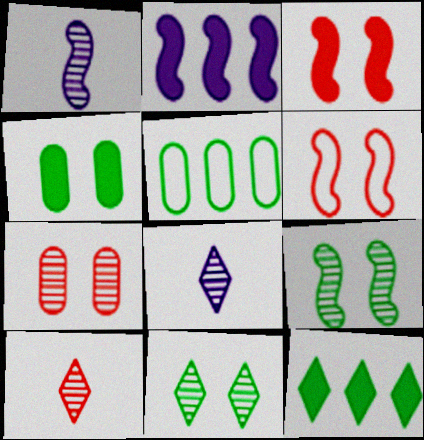[[3, 5, 8]]